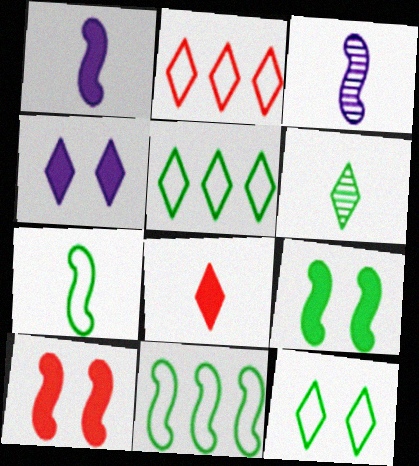[[2, 4, 6], 
[3, 10, 11]]